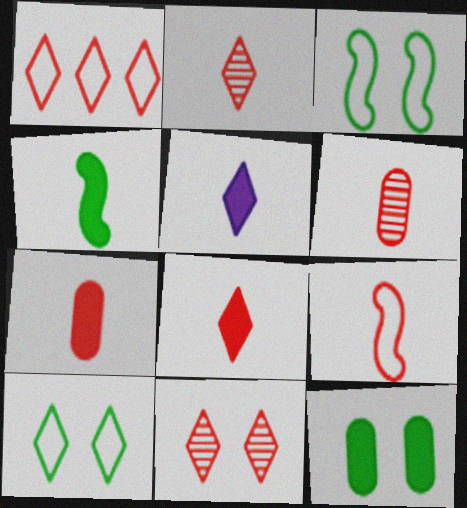[[1, 8, 11], 
[2, 7, 9], 
[4, 5, 7], 
[6, 8, 9]]